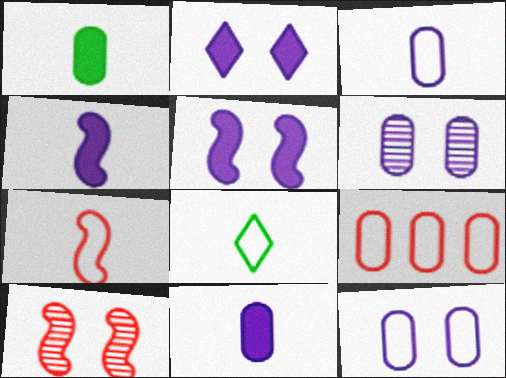[[1, 6, 9], 
[3, 7, 8]]